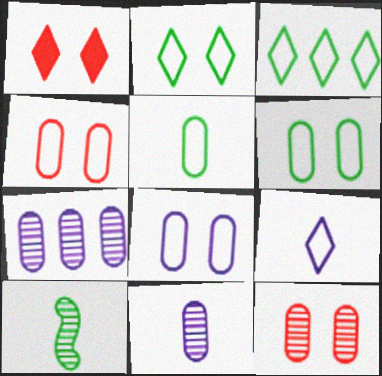[[4, 6, 8]]